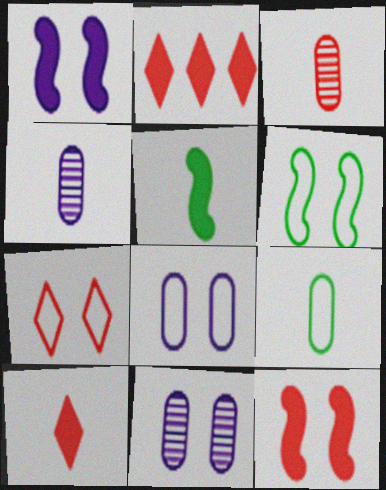[[2, 4, 6], 
[6, 7, 8]]